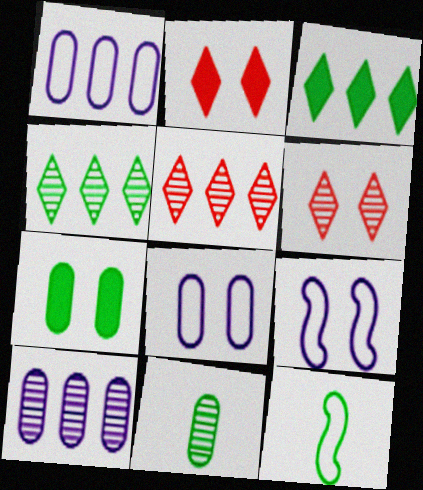[[2, 10, 12], 
[4, 7, 12], 
[6, 7, 9]]